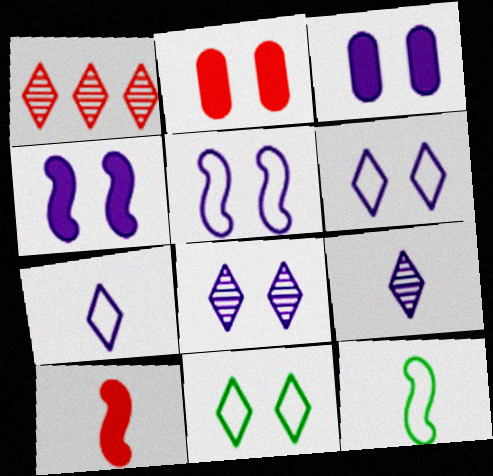[[1, 3, 12], 
[3, 5, 8]]